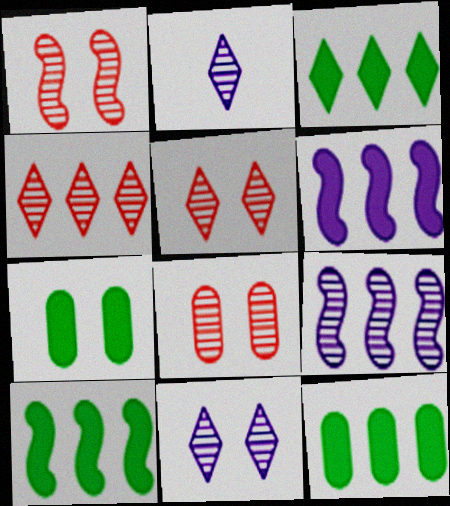[[1, 5, 8], 
[3, 10, 12]]